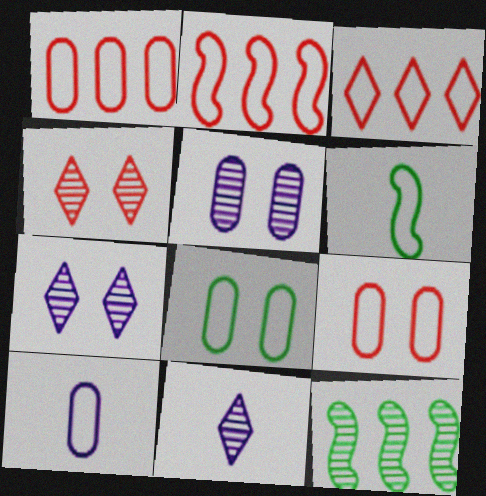[[1, 2, 3], 
[1, 8, 10]]